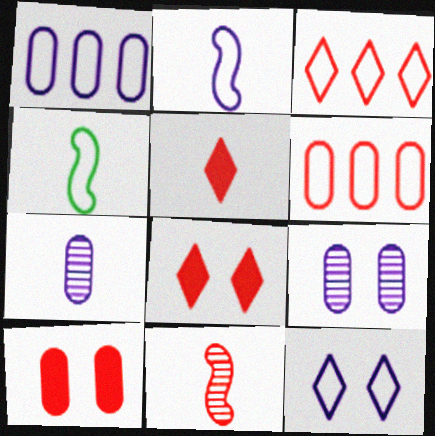[[1, 2, 12], 
[3, 10, 11], 
[4, 5, 7], 
[4, 6, 12], 
[6, 8, 11]]